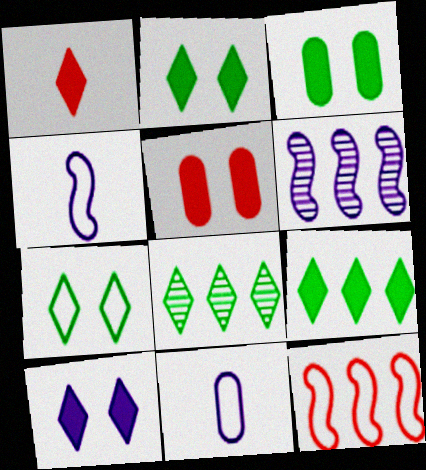[[1, 9, 10], 
[4, 5, 8], 
[6, 10, 11], 
[7, 11, 12]]